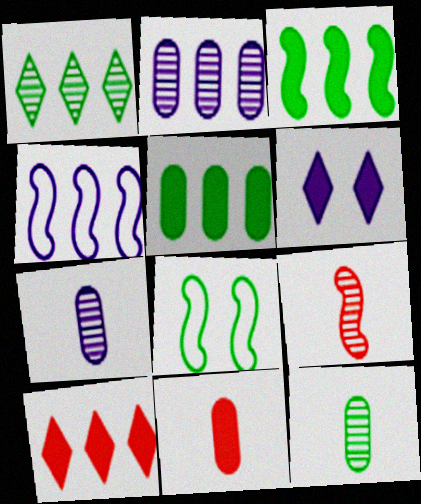[[3, 6, 11], 
[4, 6, 7], 
[7, 8, 10]]